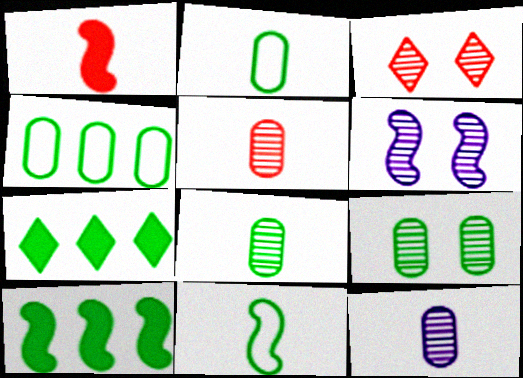[[3, 6, 9], 
[5, 8, 12], 
[7, 9, 11]]